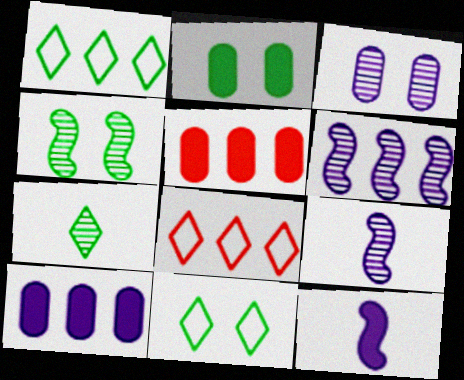[[1, 5, 6], 
[2, 4, 11], 
[2, 8, 9], 
[5, 9, 11]]